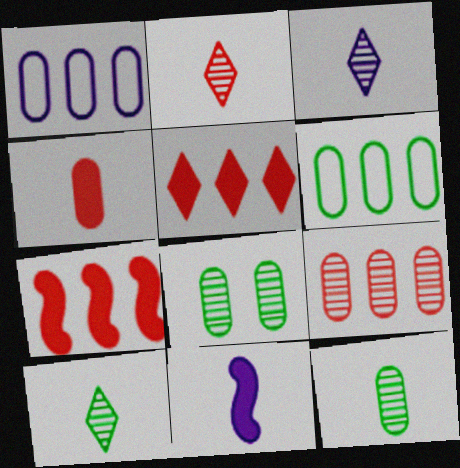[[1, 4, 8], 
[2, 3, 10]]